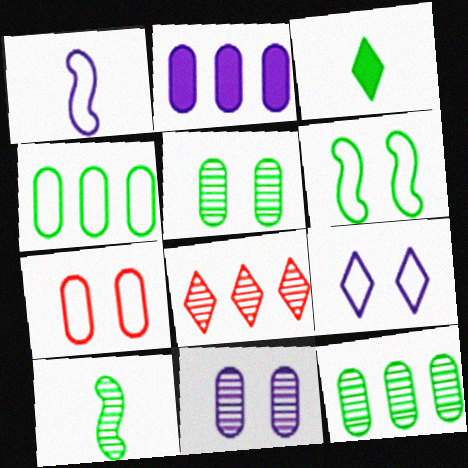[[3, 6, 12], 
[3, 8, 9], 
[6, 7, 9], 
[8, 10, 11]]